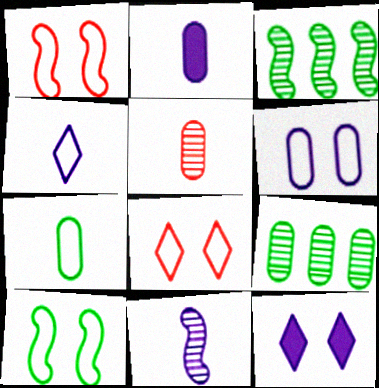[[2, 3, 8], 
[2, 4, 11], 
[2, 5, 7], 
[6, 8, 10]]